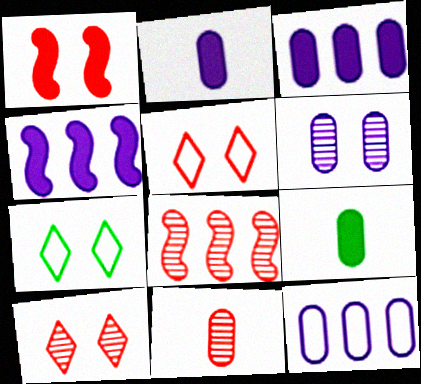[[1, 6, 7], 
[2, 6, 12], 
[2, 7, 8], 
[4, 7, 11], 
[8, 10, 11]]